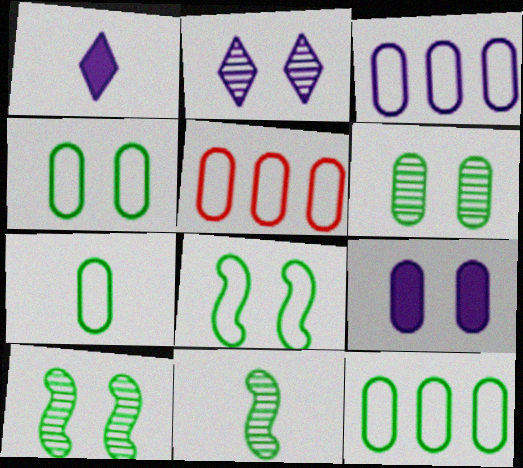[[1, 5, 10], 
[3, 5, 12], 
[4, 7, 12]]